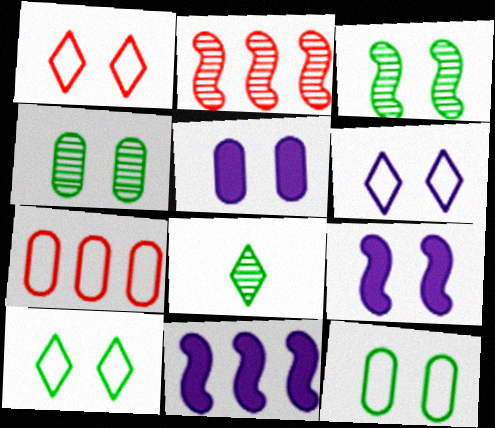[[1, 3, 5], 
[1, 4, 9], 
[1, 6, 10], 
[7, 8, 9]]